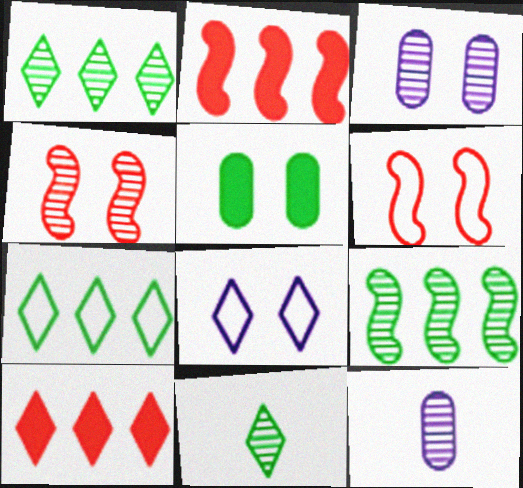[[1, 4, 12], 
[4, 5, 8], 
[8, 10, 11]]